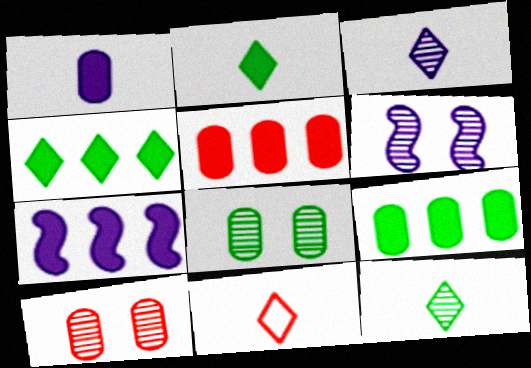[[2, 3, 11], 
[4, 5, 7], 
[6, 9, 11], 
[7, 8, 11]]